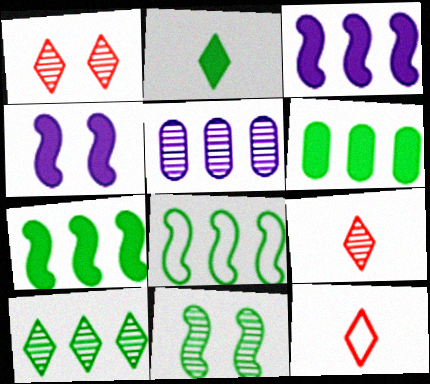[[5, 9, 11], 
[6, 8, 10]]